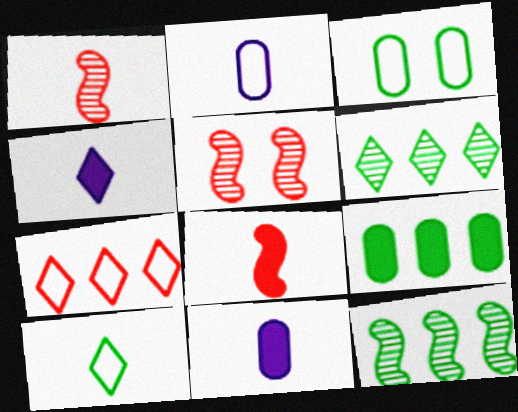[[1, 10, 11]]